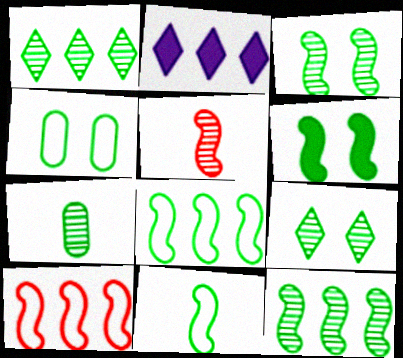[[1, 3, 7], 
[2, 4, 5], 
[4, 6, 9], 
[6, 11, 12], 
[7, 9, 12]]